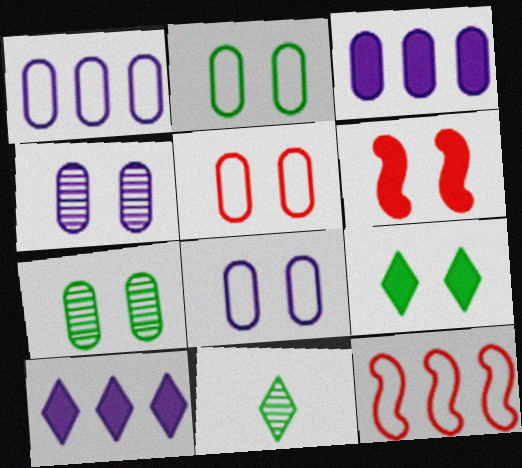[[1, 6, 11], 
[2, 5, 8]]